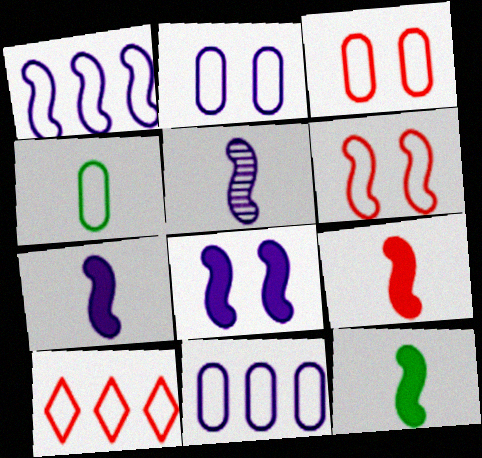[[1, 5, 8], 
[3, 4, 11], 
[7, 9, 12]]